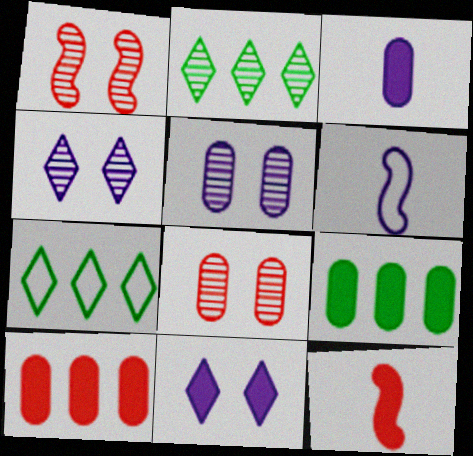[[1, 3, 7], 
[5, 7, 12], 
[9, 11, 12]]